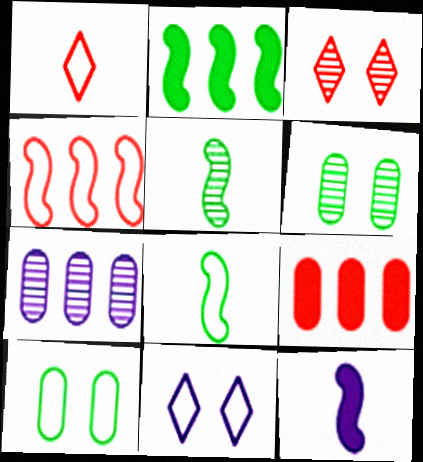[[3, 5, 7], 
[5, 9, 11], 
[7, 11, 12]]